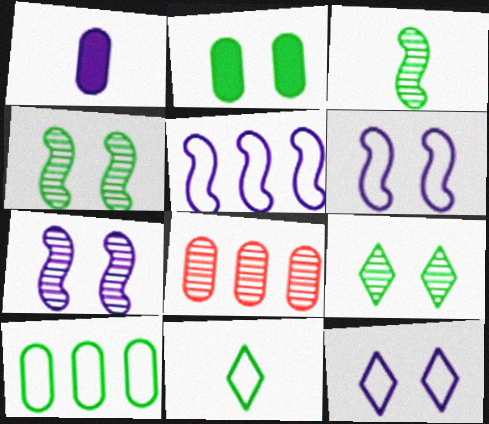[]